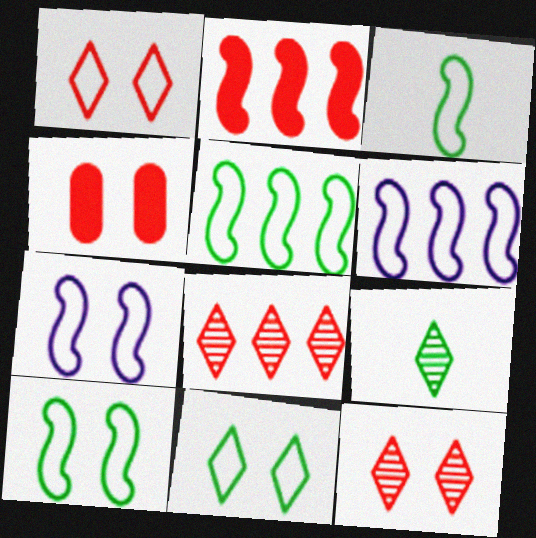[[3, 5, 10], 
[4, 6, 9]]